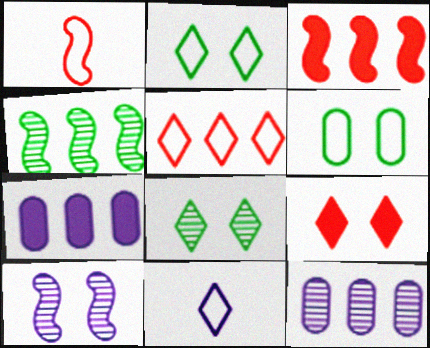[[1, 7, 8], 
[2, 5, 11], 
[4, 5, 7], 
[6, 9, 10], 
[7, 10, 11]]